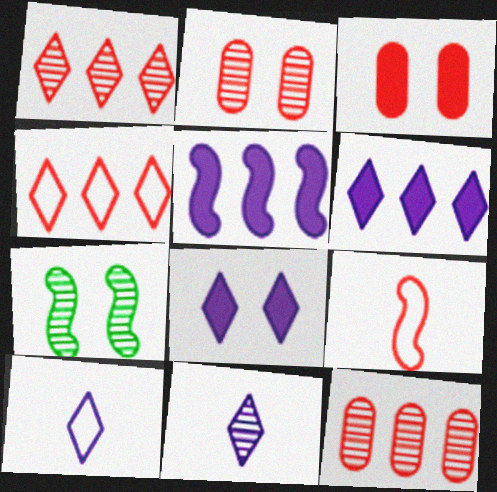[[1, 3, 9], 
[5, 7, 9], 
[7, 11, 12]]